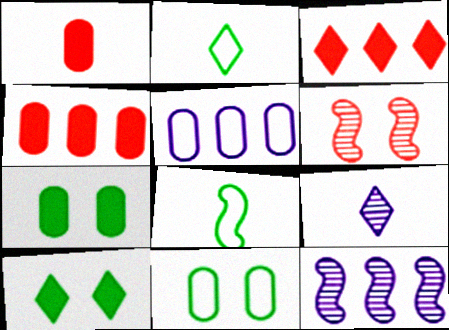[[1, 8, 9]]